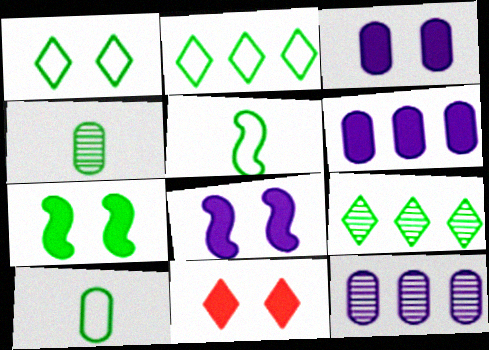[[2, 4, 7], 
[3, 7, 11], 
[5, 11, 12], 
[7, 9, 10]]